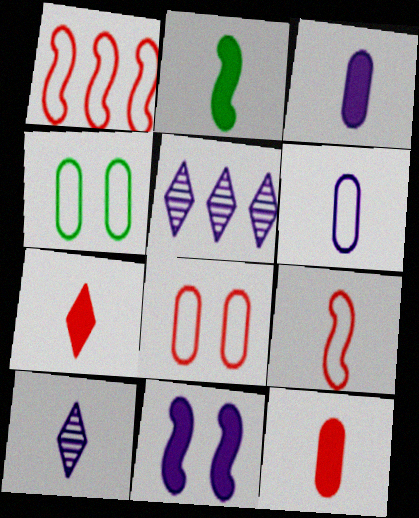[[2, 3, 7], 
[2, 5, 8], 
[5, 6, 11]]